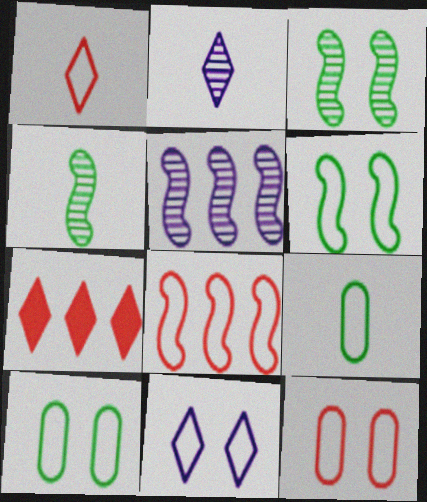[[1, 8, 12], 
[6, 11, 12], 
[8, 9, 11]]